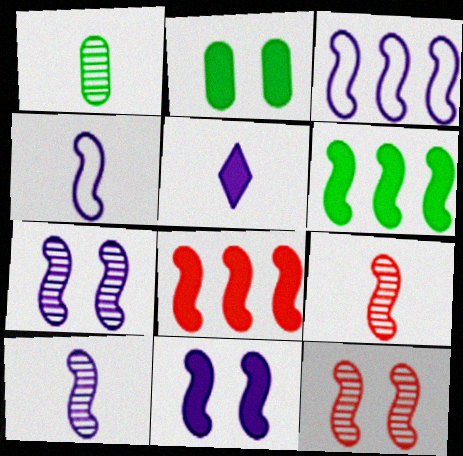[[2, 5, 8], 
[3, 10, 11], 
[4, 6, 12]]